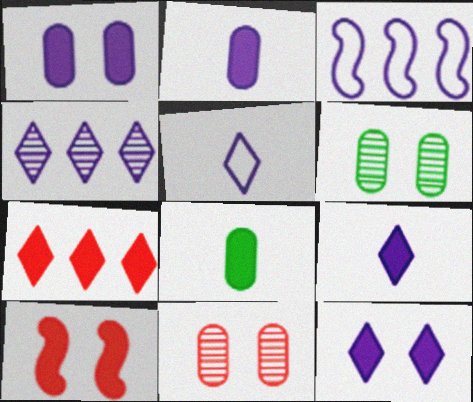[[4, 5, 12]]